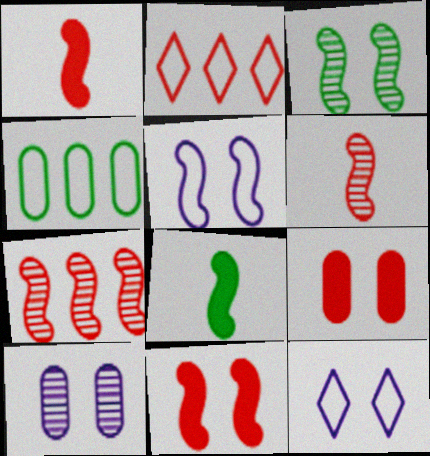[[2, 6, 9], 
[2, 8, 10], 
[3, 5, 11], 
[3, 9, 12], 
[5, 7, 8]]